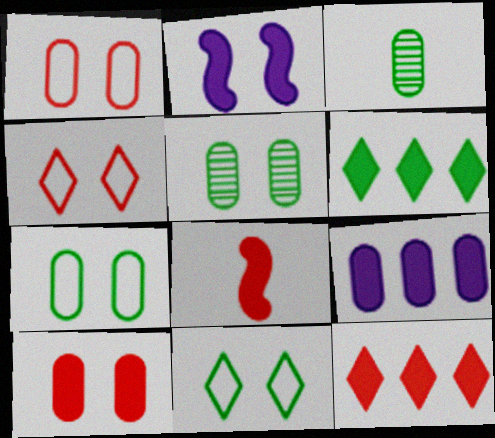[[1, 3, 9], 
[2, 4, 5], 
[8, 10, 12]]